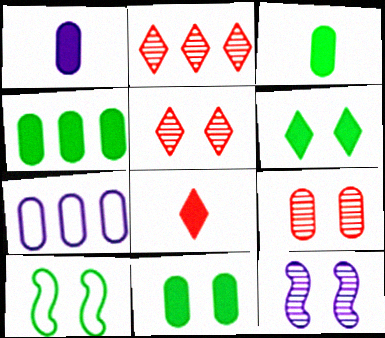[[1, 2, 10], 
[3, 4, 11], 
[3, 7, 9]]